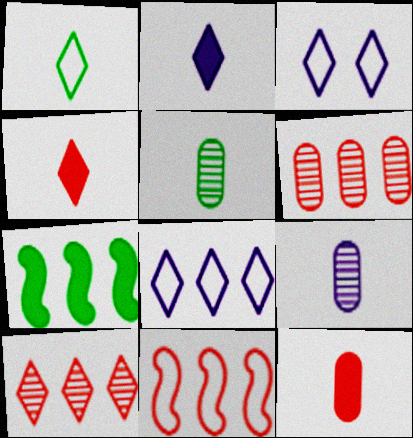[[6, 7, 8]]